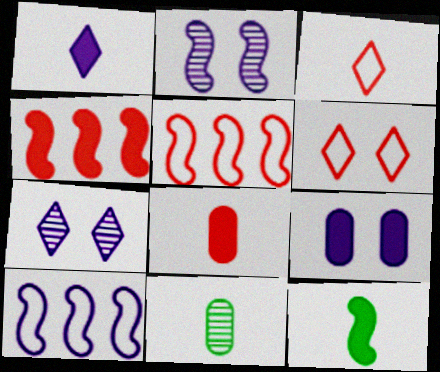[[1, 8, 12], 
[2, 5, 12]]